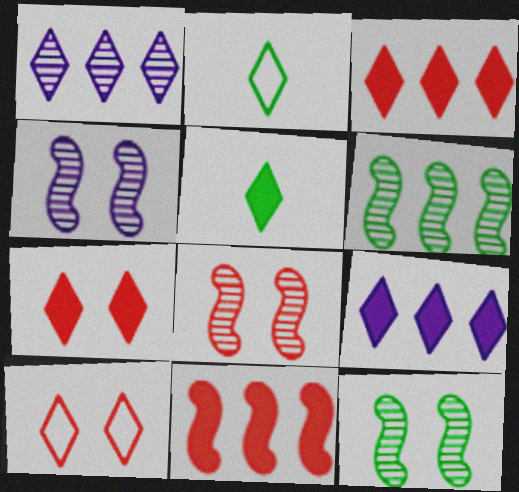[[1, 2, 7], 
[1, 5, 10], 
[4, 8, 12], 
[5, 7, 9]]